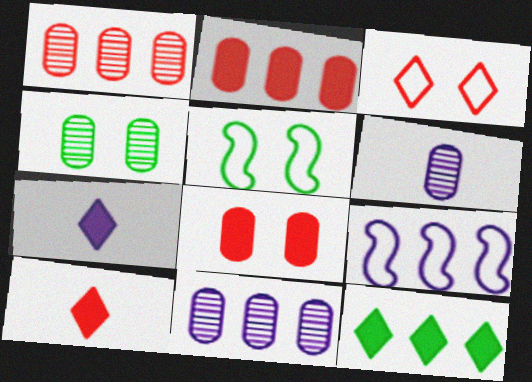[[1, 4, 6], 
[1, 5, 7], 
[1, 9, 12], 
[4, 9, 10], 
[5, 10, 11]]